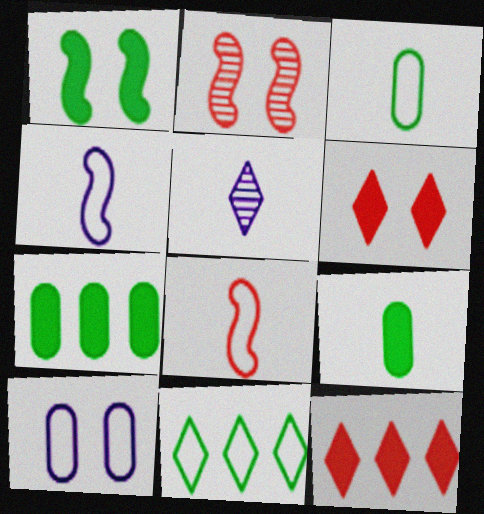[[5, 6, 11], 
[5, 8, 9], 
[8, 10, 11]]